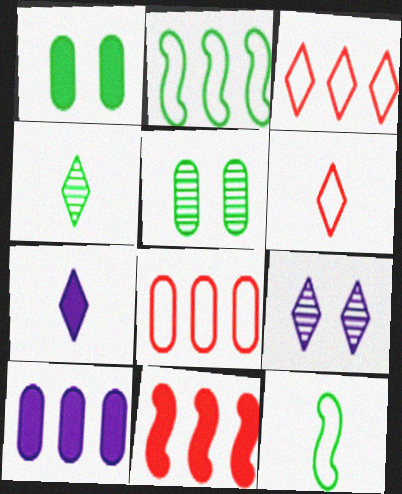[[1, 2, 4], 
[1, 7, 11], 
[4, 6, 7]]